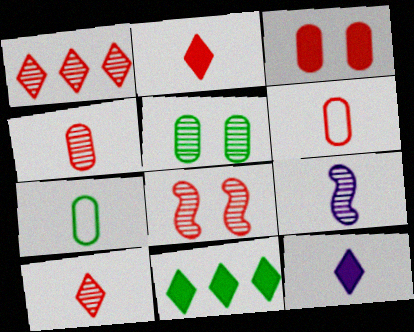[[1, 4, 8], 
[1, 5, 9], 
[2, 7, 9]]